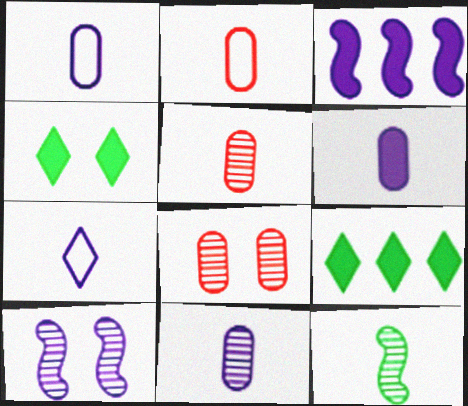[[1, 6, 11], 
[2, 9, 10]]